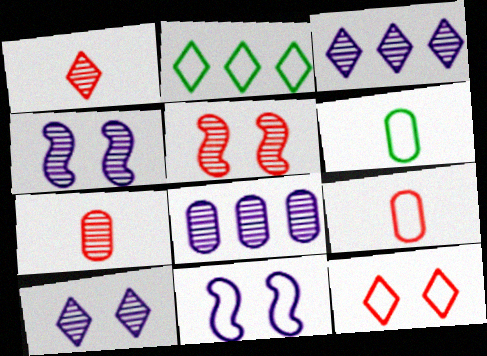[[2, 9, 11]]